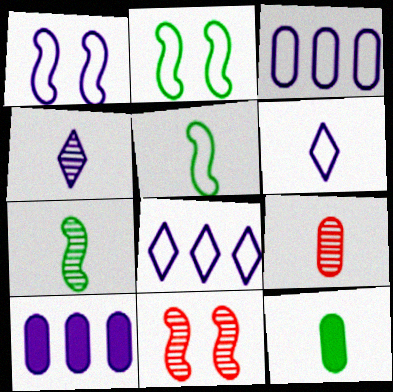[[1, 3, 6], 
[1, 4, 10], 
[4, 7, 9], 
[8, 11, 12]]